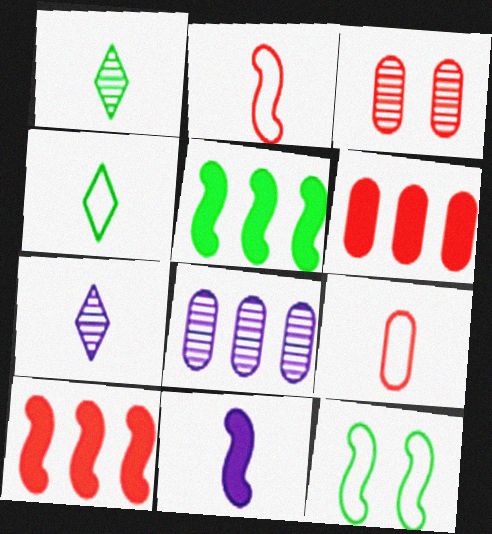[[1, 9, 11], 
[3, 6, 9], 
[6, 7, 12]]